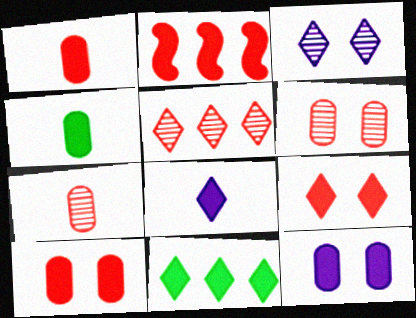[[1, 2, 9], 
[8, 9, 11]]